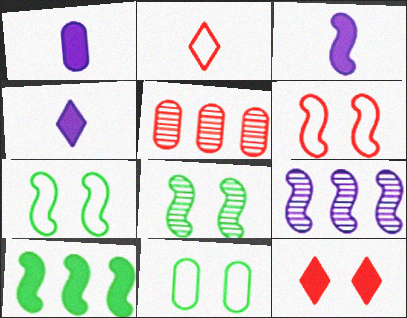[[1, 3, 4], 
[1, 5, 11], 
[1, 10, 12], 
[4, 5, 7]]